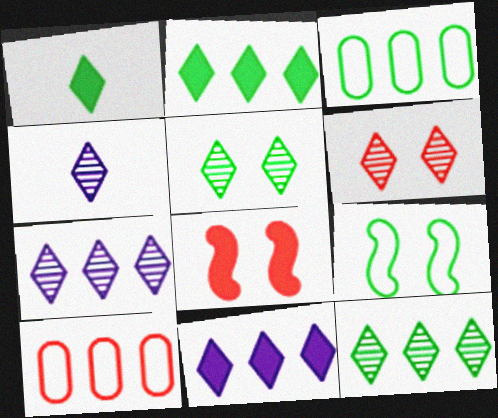[[3, 4, 8], 
[4, 6, 12]]